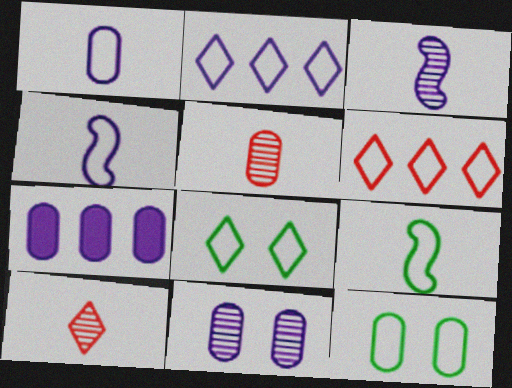[[1, 7, 11], 
[4, 6, 12], 
[5, 7, 12]]